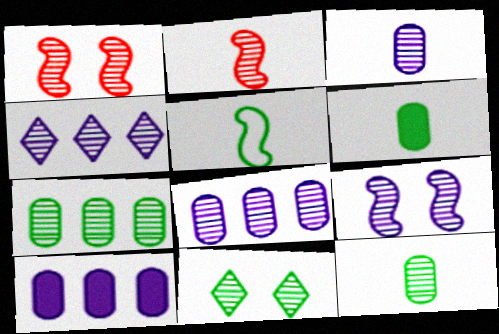[[1, 4, 12], 
[2, 8, 11], 
[3, 4, 9]]